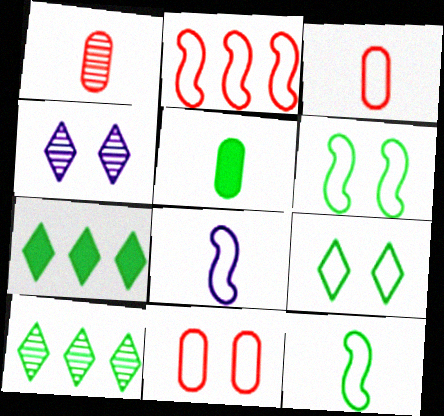[[2, 4, 5], 
[2, 6, 8], 
[5, 6, 10]]